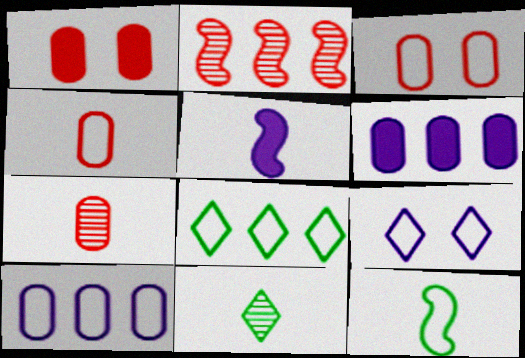[[2, 6, 8], 
[4, 5, 11]]